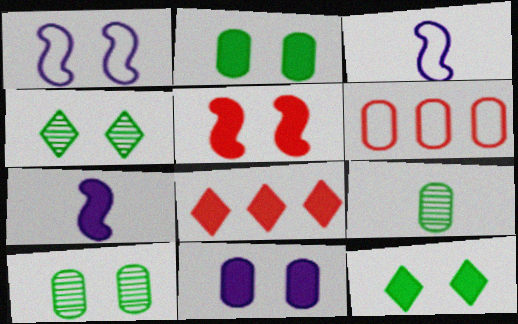[[1, 8, 9], 
[2, 7, 8], 
[3, 8, 10], 
[4, 6, 7], 
[5, 11, 12], 
[6, 9, 11]]